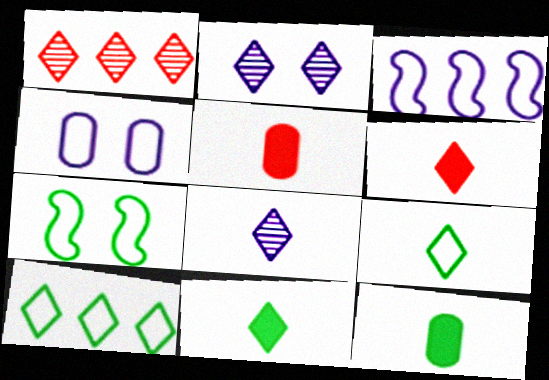[[2, 6, 10], 
[6, 8, 9]]